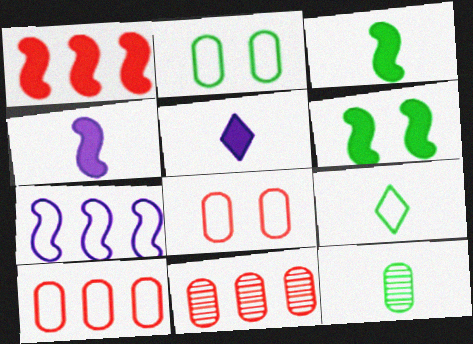[[1, 4, 6], 
[3, 9, 12], 
[7, 8, 9]]